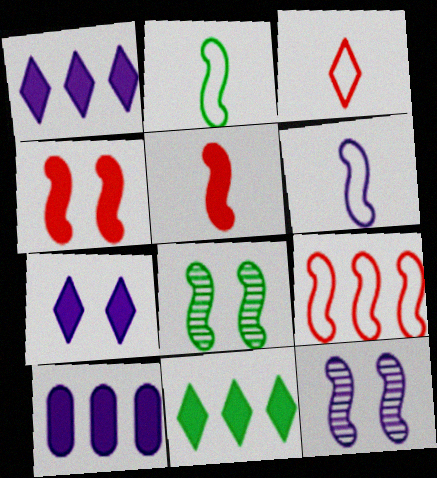[[3, 8, 10]]